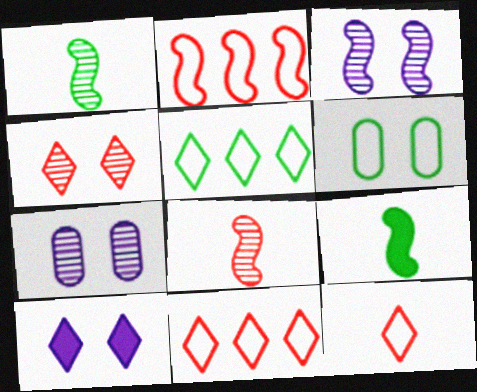[[2, 3, 9], 
[7, 9, 11]]